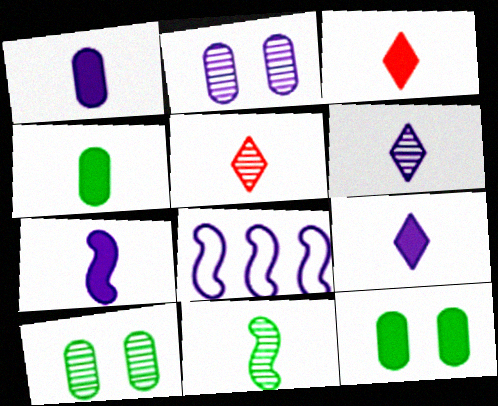[[1, 7, 9], 
[2, 8, 9], 
[3, 4, 7], 
[3, 8, 10], 
[5, 8, 12]]